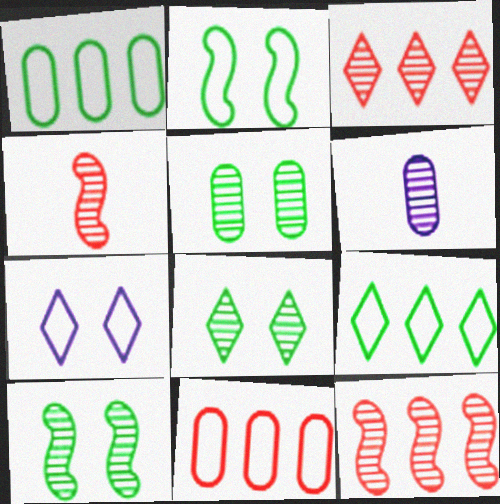[[3, 6, 10], 
[5, 8, 10], 
[6, 8, 12]]